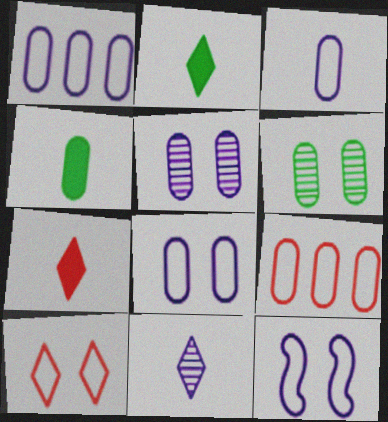[[1, 3, 8], 
[4, 5, 9]]